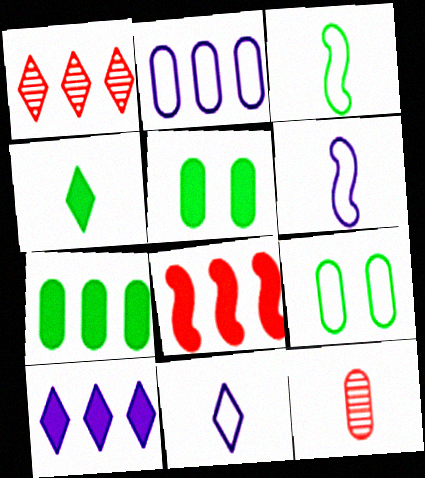[[1, 5, 6], 
[2, 5, 12], 
[4, 6, 12], 
[7, 8, 10]]